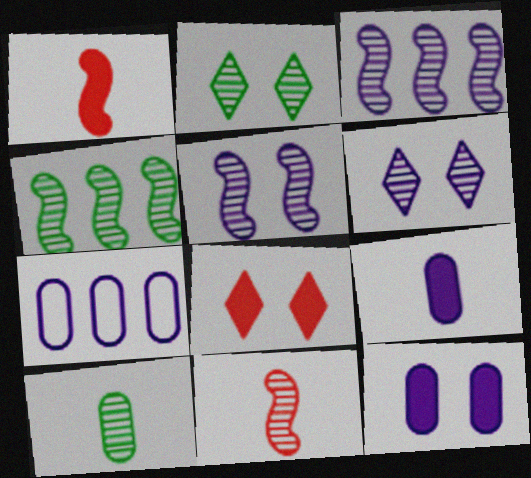[[1, 2, 7], 
[2, 4, 10], 
[4, 5, 11]]